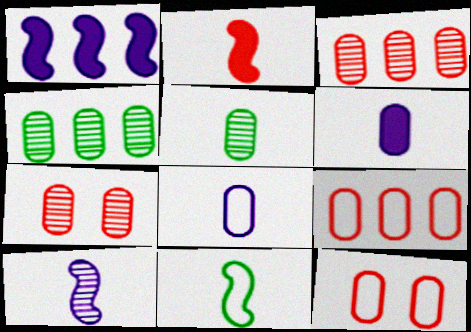[[2, 10, 11], 
[4, 6, 12]]